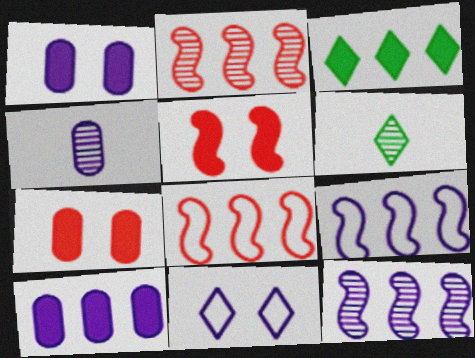[[1, 6, 8], 
[6, 7, 9]]